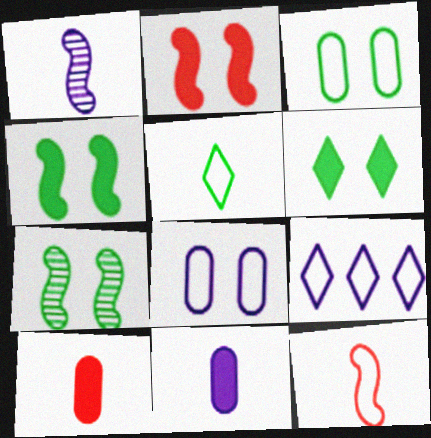[[1, 5, 10], 
[3, 6, 7], 
[3, 9, 12], 
[7, 9, 10]]